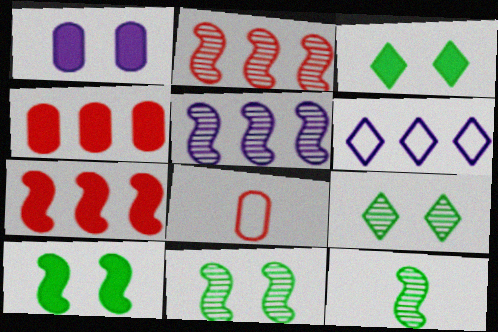[[3, 5, 8]]